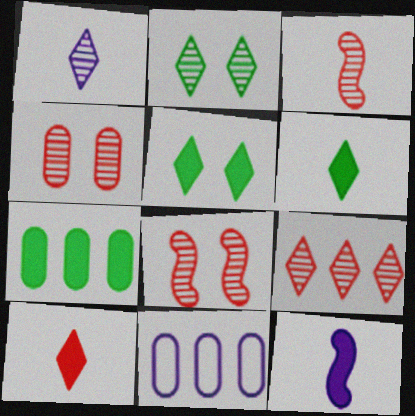[[1, 2, 9], 
[3, 4, 9], 
[3, 5, 11], 
[6, 8, 11]]